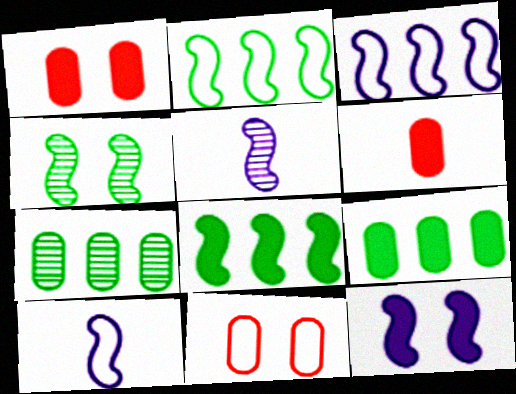[[3, 5, 12]]